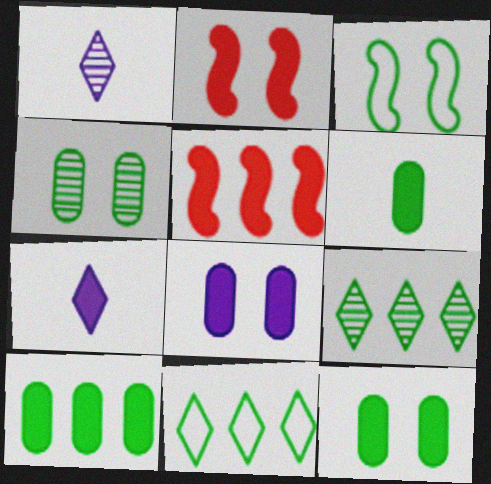[[2, 7, 10], 
[3, 6, 9], 
[5, 7, 12], 
[6, 10, 12]]